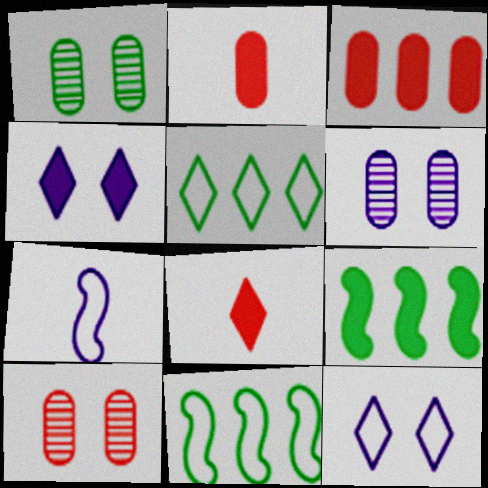[[1, 6, 10], 
[2, 4, 9], 
[6, 8, 11]]